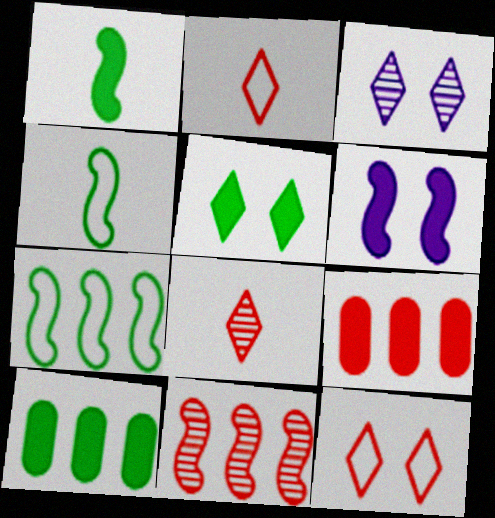[[1, 5, 10], 
[3, 4, 9], 
[3, 5, 12], 
[4, 6, 11]]